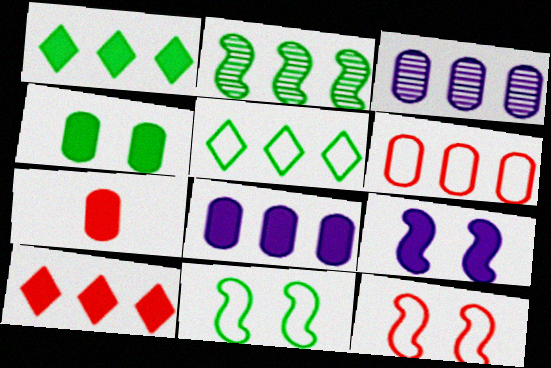[[1, 7, 9], 
[4, 7, 8]]